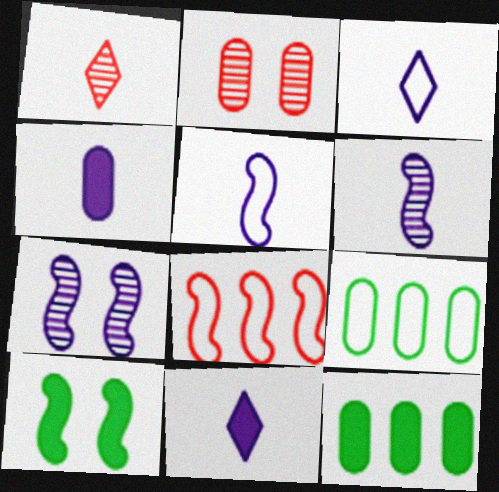[[2, 4, 9], 
[3, 4, 6], 
[6, 8, 10]]